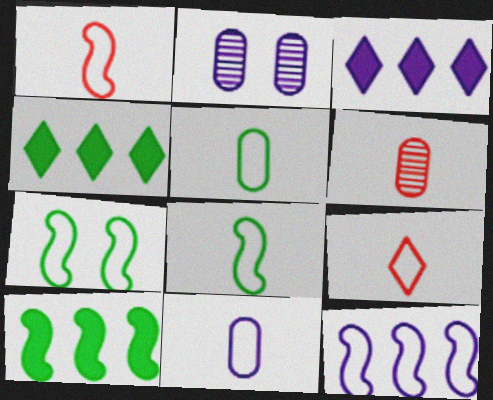[[1, 2, 4], 
[1, 7, 12], 
[2, 9, 10], 
[3, 6, 7], 
[8, 9, 11]]